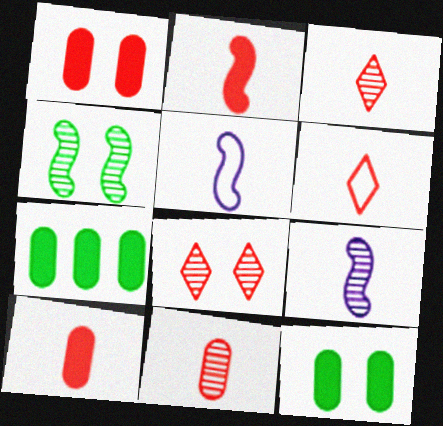[[2, 6, 11], 
[5, 7, 8]]